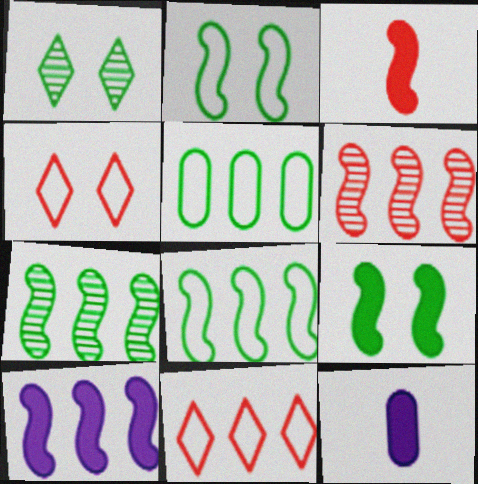[[3, 9, 10], 
[4, 7, 12], 
[6, 8, 10]]